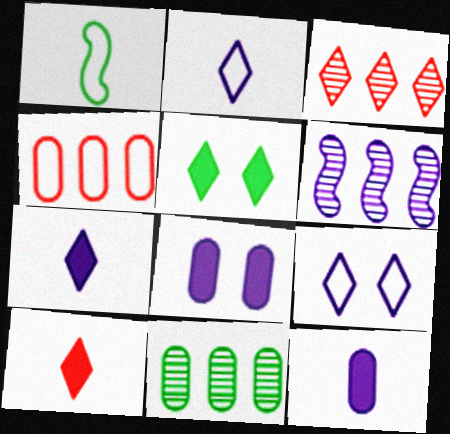[[1, 3, 8], 
[1, 4, 9], 
[1, 5, 11], 
[2, 3, 5], 
[2, 6, 8], 
[3, 6, 11], 
[6, 9, 12]]